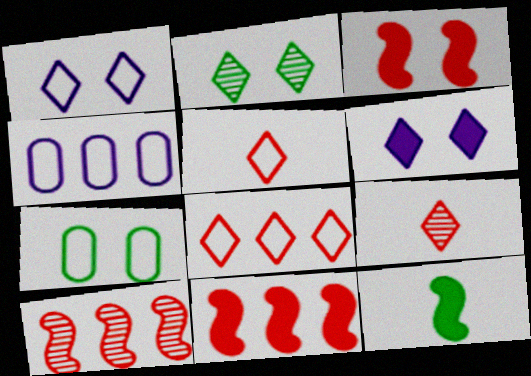[]